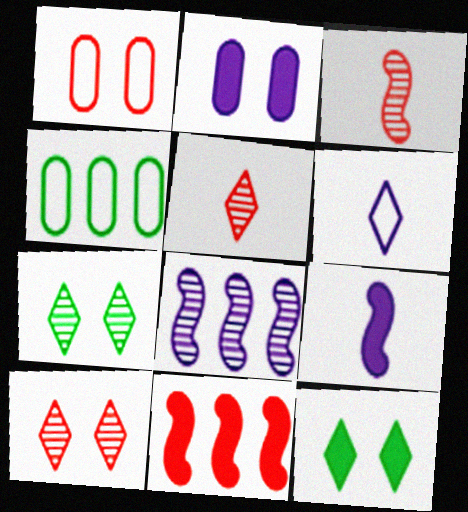[[1, 5, 11], 
[2, 6, 8], 
[4, 9, 10]]